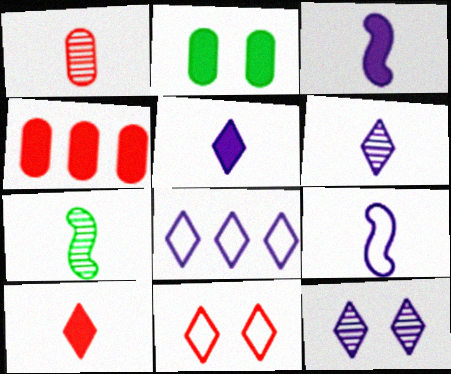[[1, 6, 7], 
[5, 8, 12]]